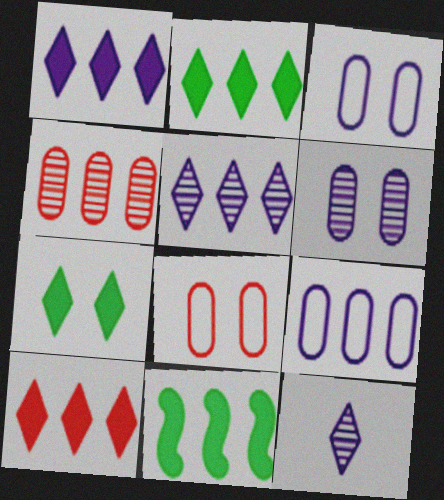[[1, 2, 10], 
[8, 11, 12]]